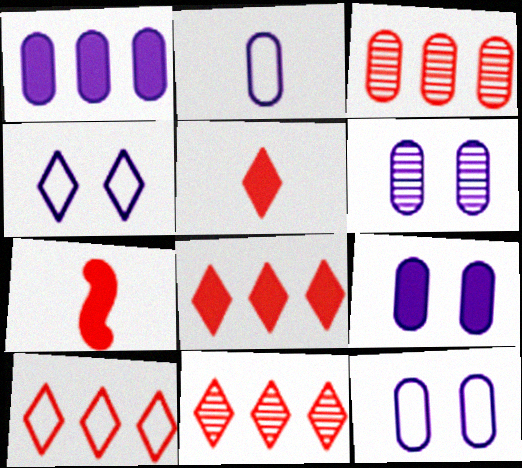[[1, 2, 6], 
[6, 9, 12], 
[8, 10, 11]]